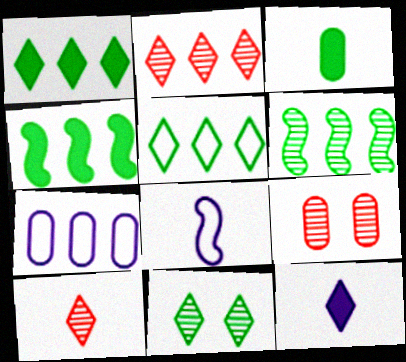[[1, 8, 9], 
[2, 4, 7], 
[3, 7, 9], 
[3, 8, 10]]